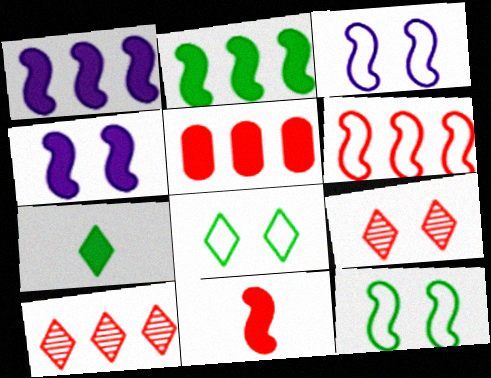[[2, 4, 11], 
[4, 5, 7], 
[5, 6, 10]]